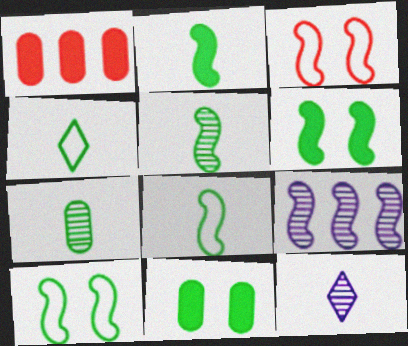[[1, 10, 12], 
[2, 3, 9], 
[2, 4, 7], 
[2, 5, 8]]